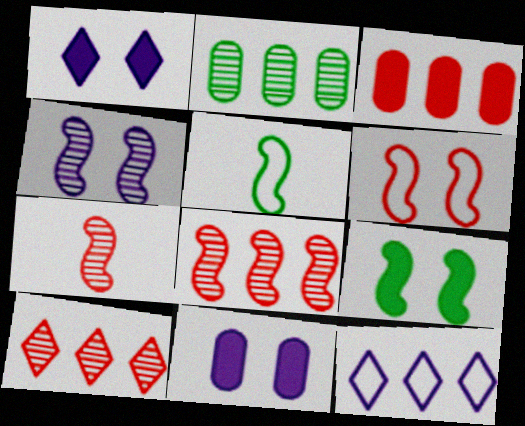[[4, 6, 9], 
[5, 10, 11]]